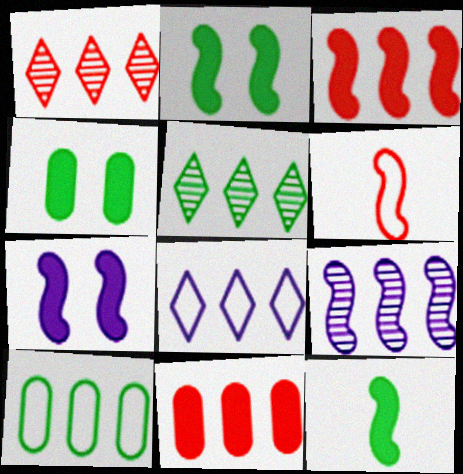[[2, 6, 9], 
[3, 7, 12]]